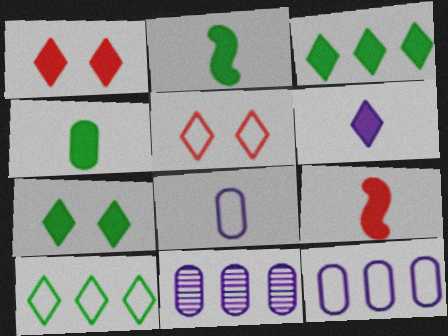[[1, 3, 6], 
[2, 5, 11], 
[4, 6, 9]]